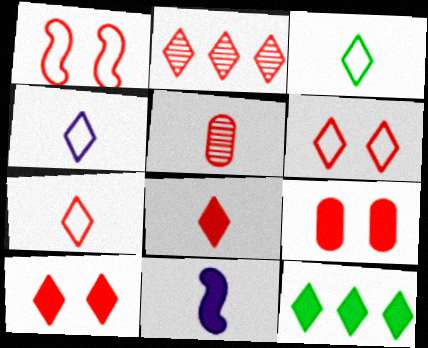[[2, 6, 8], 
[2, 7, 10], 
[3, 4, 7], 
[3, 5, 11], 
[9, 11, 12]]